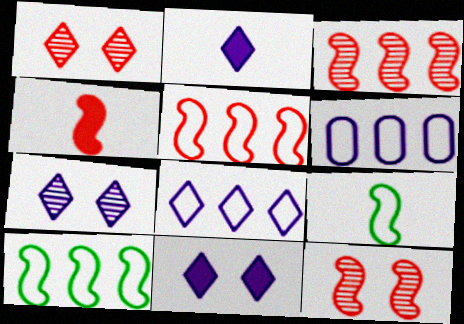[[2, 7, 8], 
[4, 5, 12]]